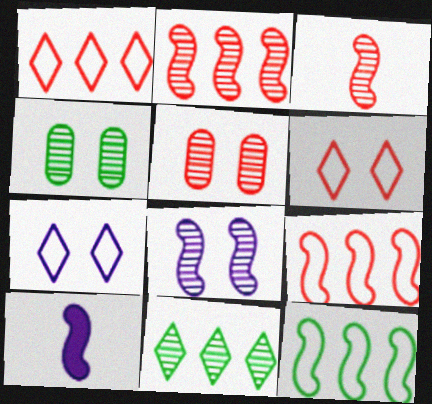[[1, 4, 10]]